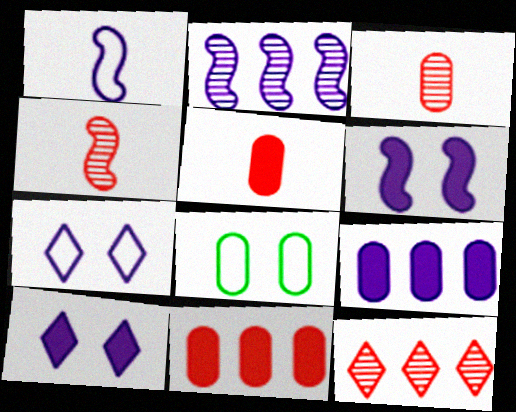[[1, 2, 6], 
[3, 8, 9]]